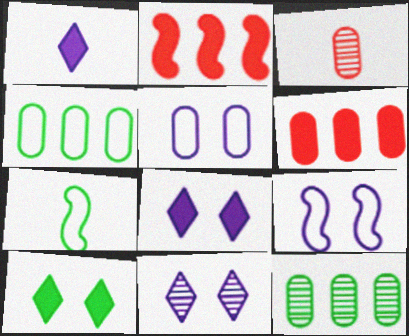[[1, 3, 7], 
[6, 7, 11], 
[7, 10, 12]]